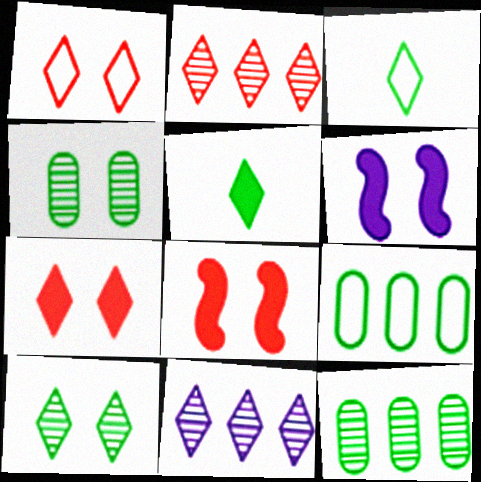[[1, 4, 6], 
[1, 5, 11], 
[3, 7, 11]]